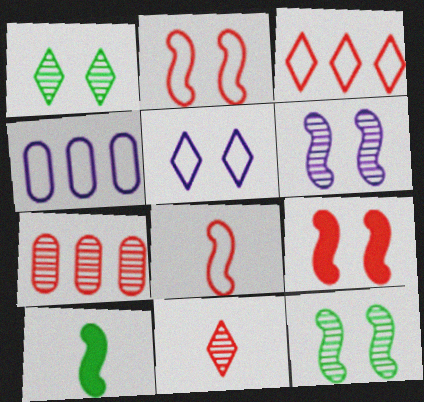[[5, 7, 10]]